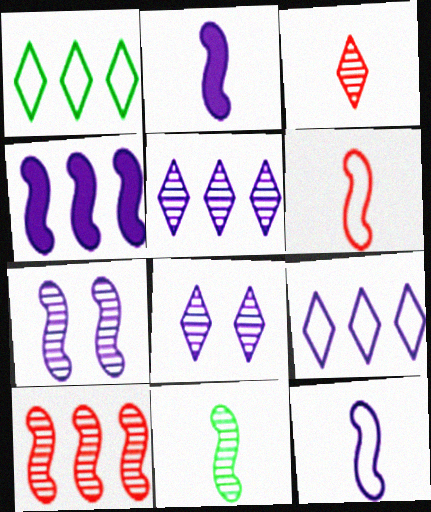[[2, 6, 11], 
[4, 7, 12], 
[7, 10, 11]]